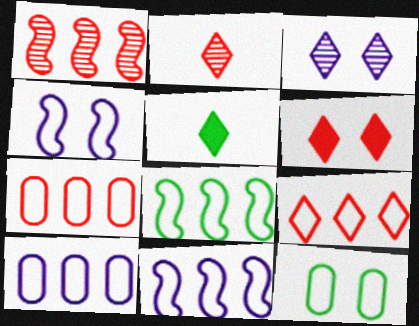[[2, 6, 9], 
[3, 5, 9], 
[8, 9, 10]]